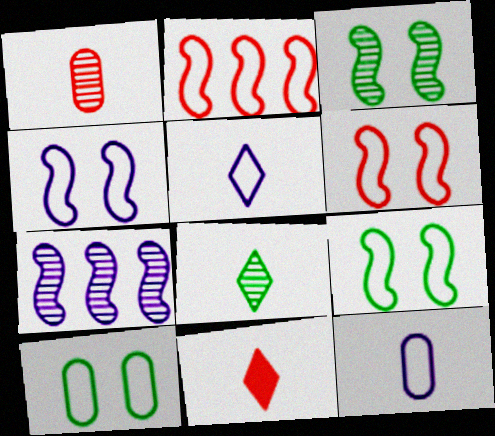[[2, 5, 10], 
[4, 6, 9], 
[5, 8, 11], 
[7, 10, 11]]